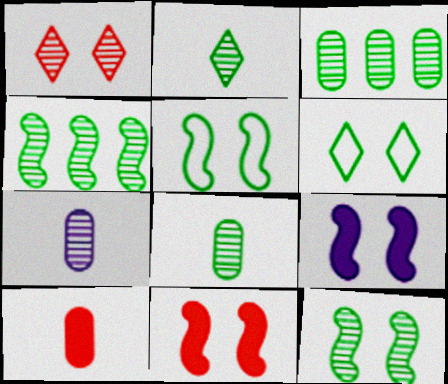[[1, 4, 7], 
[2, 3, 12]]